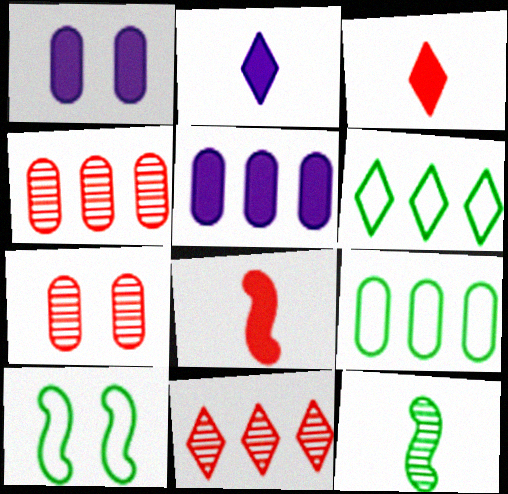[[2, 4, 10], 
[4, 5, 9]]